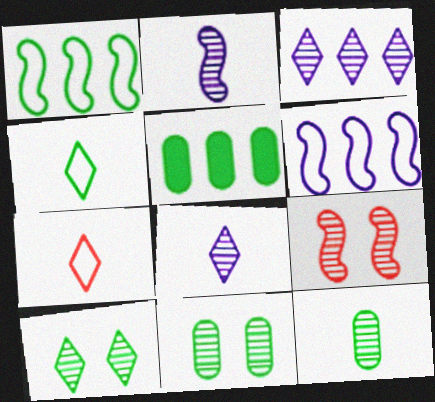[[3, 9, 12]]